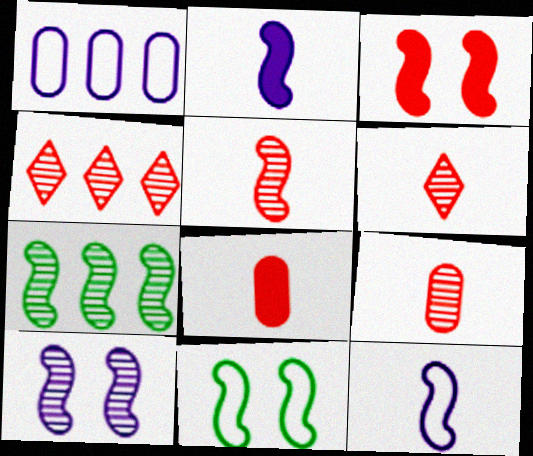[[3, 7, 12], 
[3, 10, 11], 
[5, 6, 9], 
[5, 7, 10]]